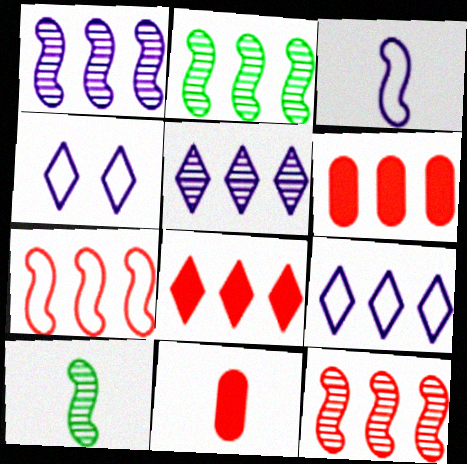[[1, 2, 12], 
[2, 4, 11], 
[2, 6, 9], 
[4, 6, 10]]